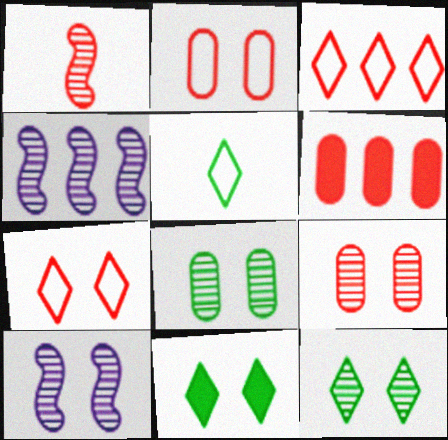[[1, 6, 7], 
[2, 10, 11], 
[5, 6, 10], 
[9, 10, 12]]